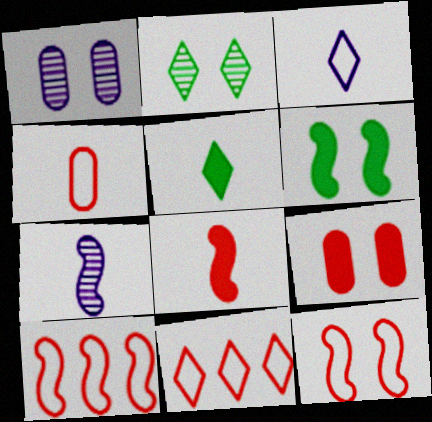[[1, 5, 10], 
[4, 5, 7], 
[4, 11, 12], 
[6, 7, 10]]